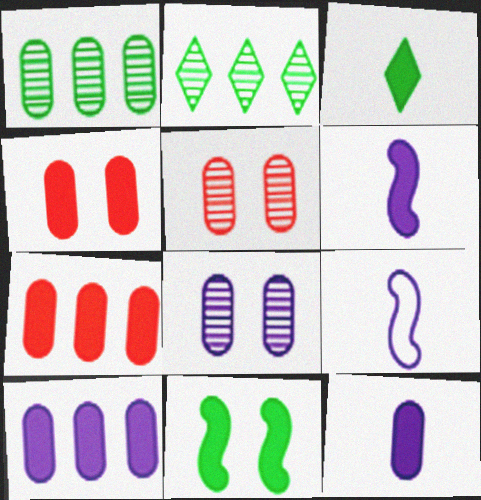[[2, 4, 9]]